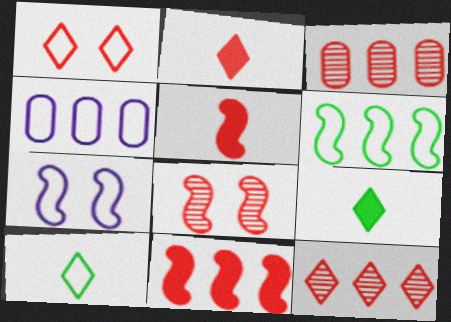[[1, 2, 12], 
[1, 3, 5], 
[3, 7, 9], 
[4, 8, 9]]